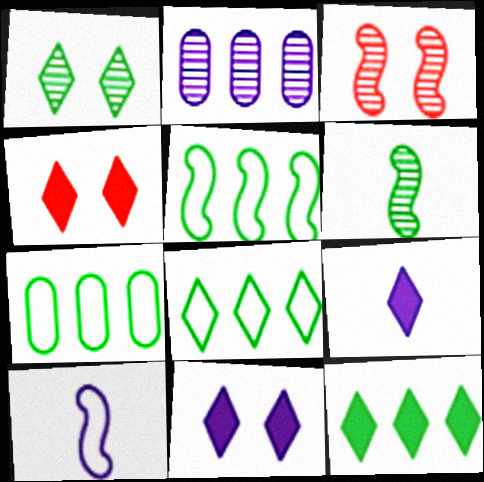[[2, 10, 11], 
[3, 7, 9], 
[4, 9, 12], 
[5, 7, 8]]